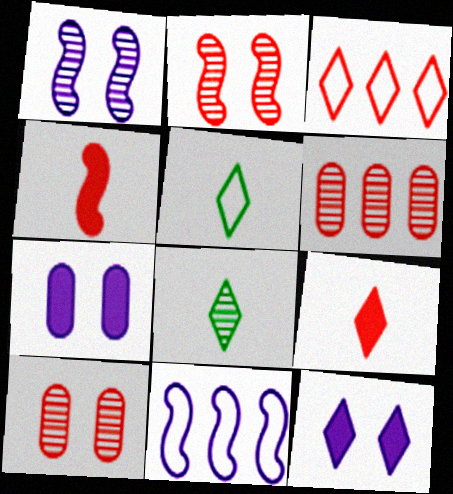[[1, 6, 8], 
[3, 4, 10], 
[3, 8, 12]]